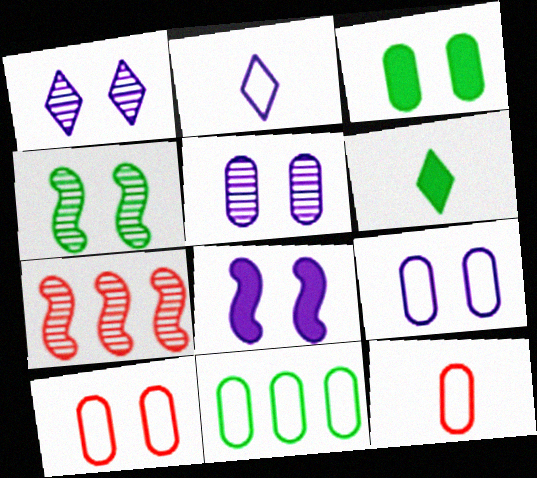[[1, 8, 9], 
[2, 3, 7], 
[3, 5, 10], 
[4, 6, 11], 
[6, 7, 9], 
[9, 11, 12]]